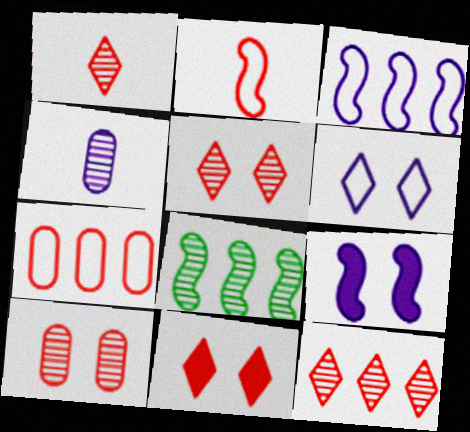[[1, 5, 12], 
[2, 8, 9], 
[4, 5, 8]]